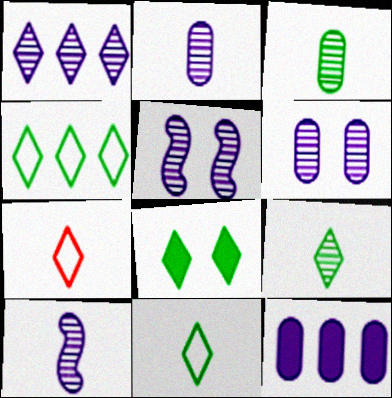[[1, 2, 5], 
[1, 6, 10], 
[1, 7, 8], 
[4, 8, 9]]